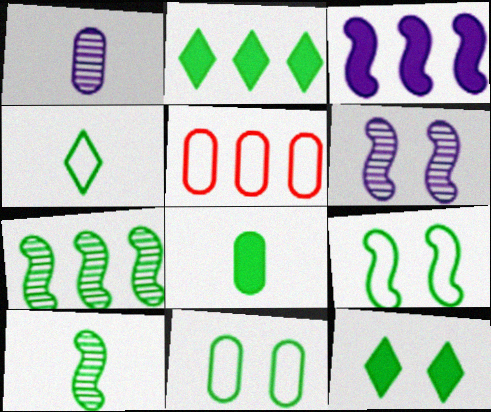[[2, 10, 11], 
[4, 8, 10]]